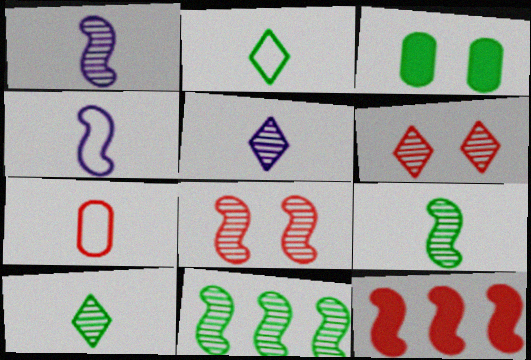[[1, 8, 11], 
[2, 3, 11], 
[2, 4, 7], 
[6, 7, 12]]